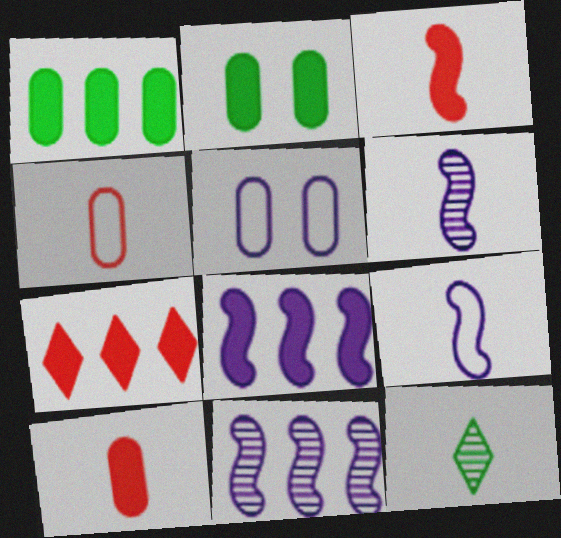[[1, 7, 8], 
[9, 10, 12]]